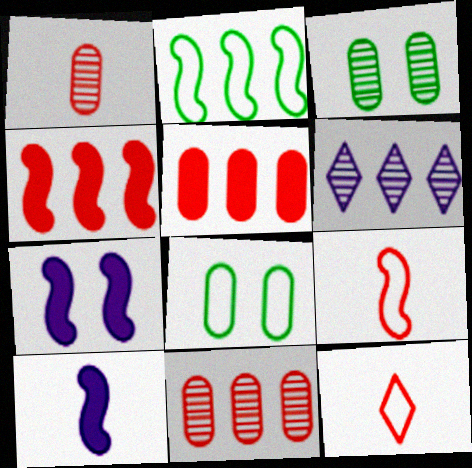[[2, 5, 6]]